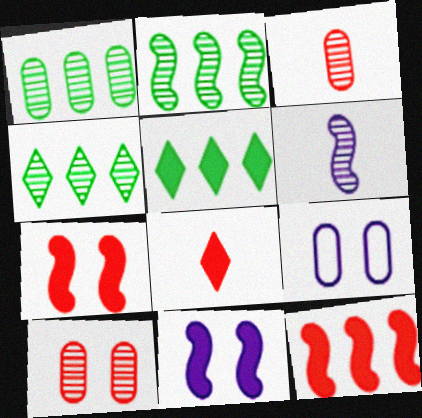[[1, 2, 4], 
[2, 8, 9], 
[4, 6, 10]]